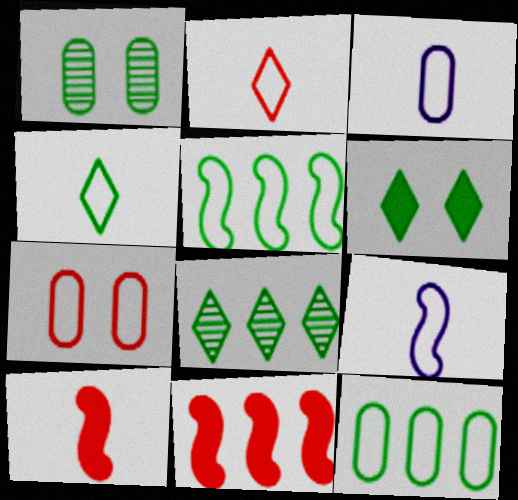[[3, 7, 12], 
[4, 6, 8]]